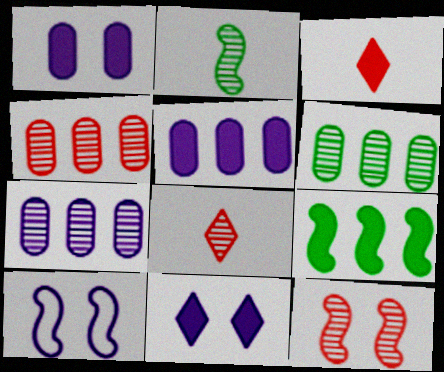[[1, 3, 9], 
[3, 6, 10], 
[4, 6, 7], 
[4, 8, 12]]